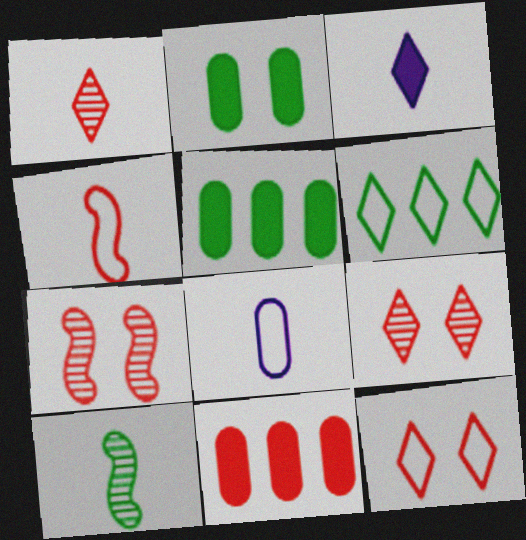[[2, 6, 10], 
[3, 6, 9], 
[4, 9, 11]]